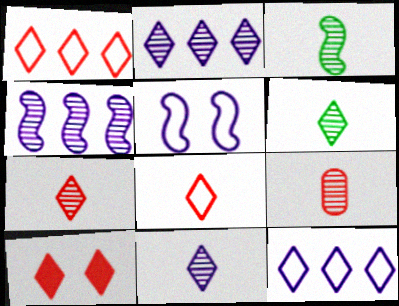[[1, 7, 10], 
[3, 9, 11], 
[6, 7, 11], 
[6, 10, 12]]